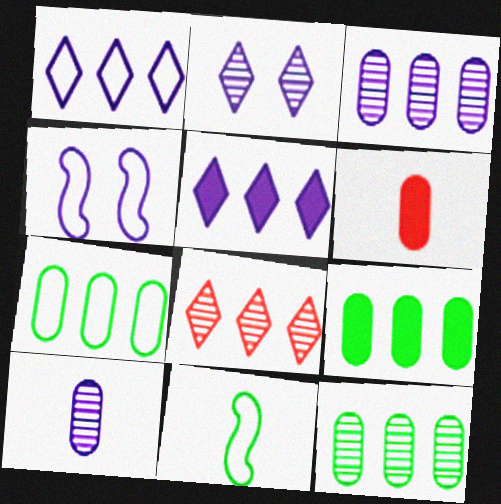[[4, 5, 10], 
[7, 9, 12]]